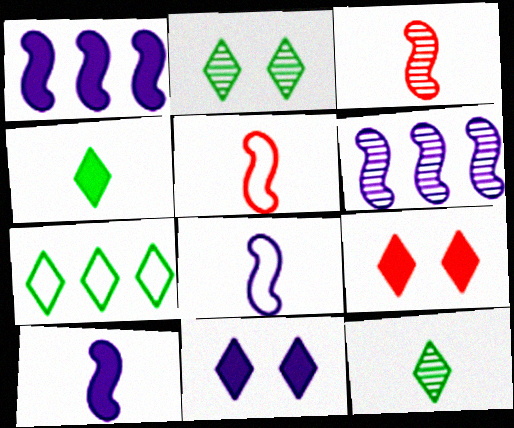[[2, 4, 7]]